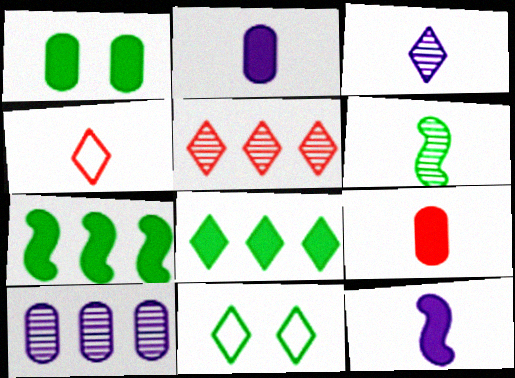[[2, 4, 6]]